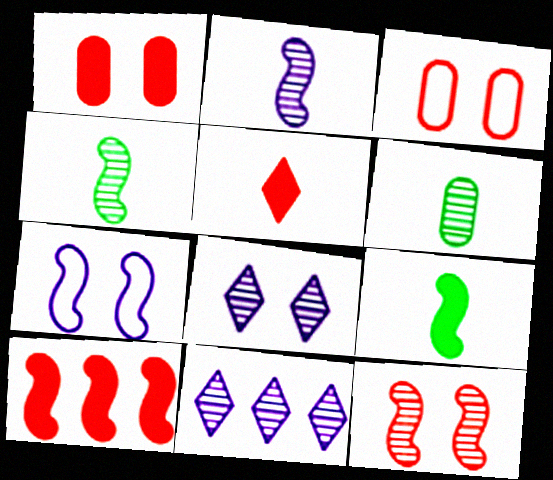[[1, 5, 10], 
[3, 9, 11], 
[4, 7, 10], 
[6, 11, 12]]